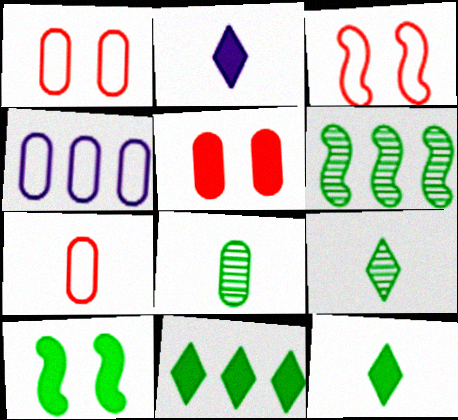[[1, 2, 6], 
[4, 5, 8]]